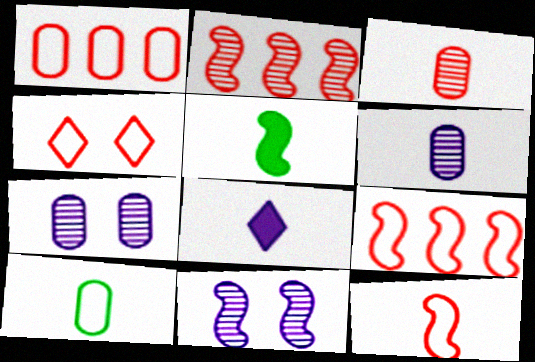[[1, 4, 12], 
[5, 9, 11]]